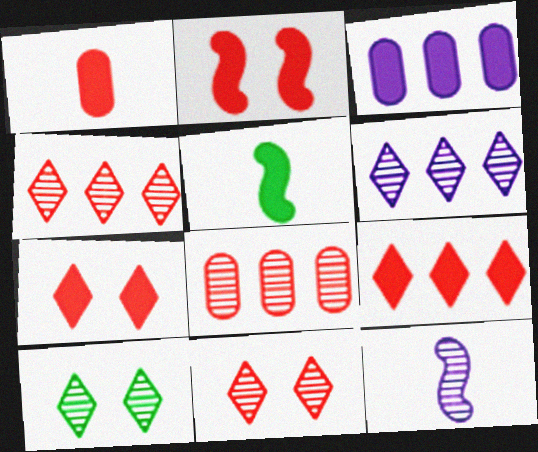[[1, 2, 9], 
[3, 5, 7], 
[8, 10, 12]]